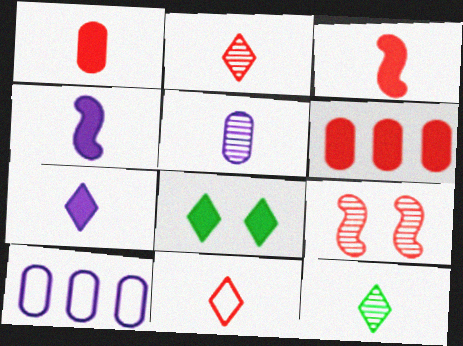[[4, 6, 8], 
[6, 9, 11], 
[7, 11, 12]]